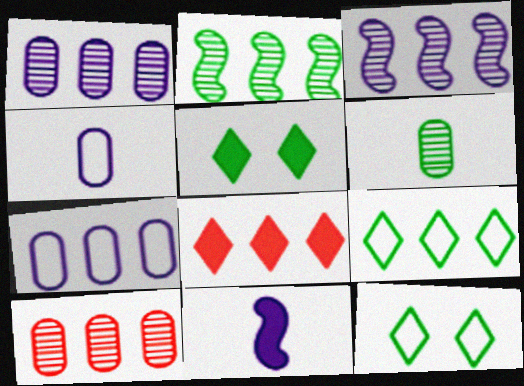[[2, 7, 8], 
[10, 11, 12]]